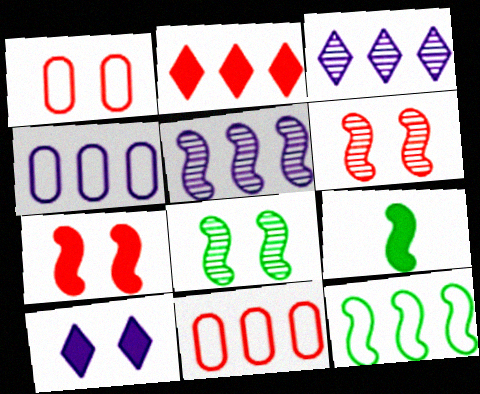[[1, 3, 9], 
[1, 8, 10], 
[8, 9, 12]]